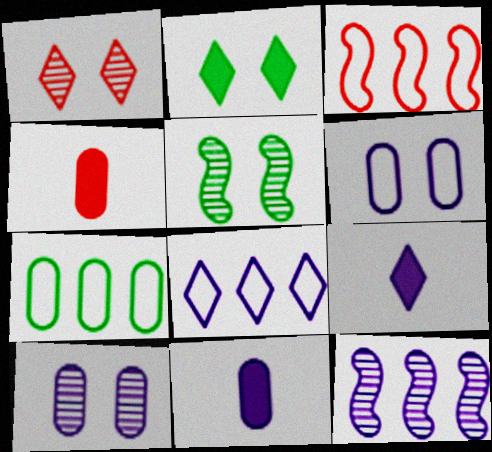[[1, 3, 4], 
[1, 5, 10], 
[3, 7, 8], 
[4, 5, 8], 
[4, 7, 10], 
[6, 9, 12]]